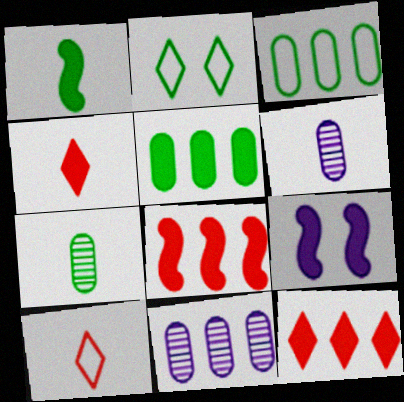[[1, 6, 10], 
[1, 8, 9], 
[2, 6, 8], 
[4, 5, 9]]